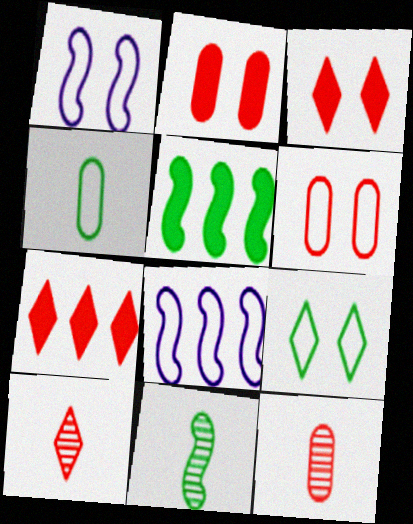[[1, 6, 9]]